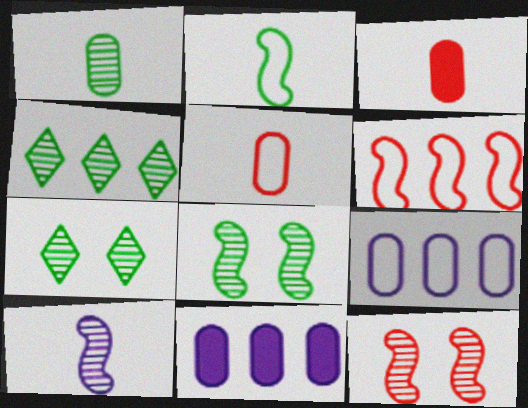[[1, 4, 8], 
[4, 6, 11]]